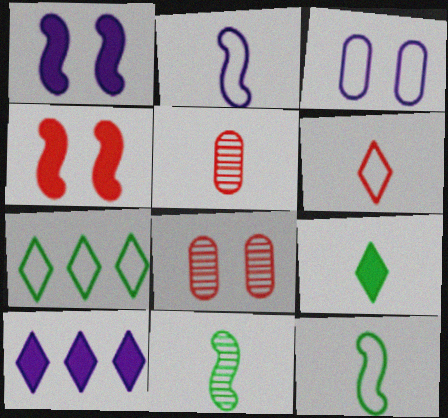[[1, 5, 7], 
[2, 5, 9], 
[8, 10, 12]]